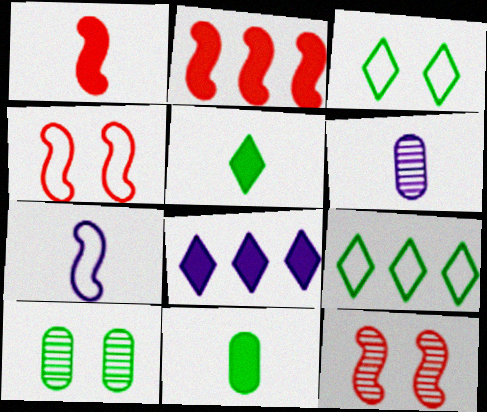[[2, 3, 6]]